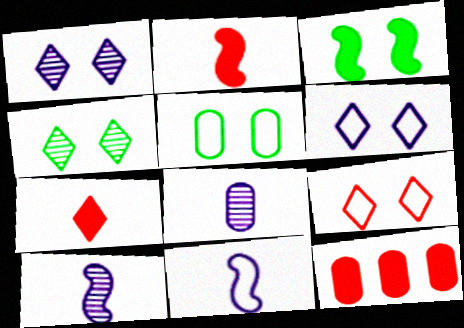[[3, 4, 5], 
[4, 11, 12], 
[5, 8, 12]]